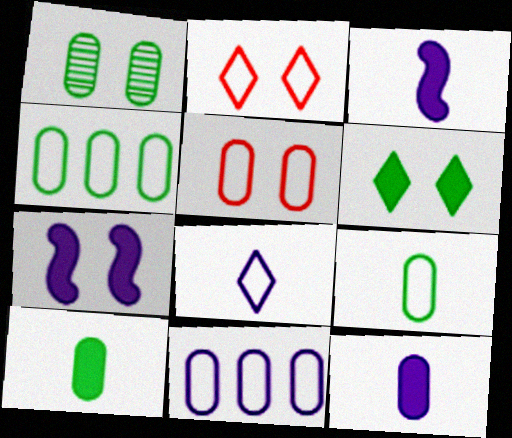[[1, 2, 7], 
[1, 4, 10], 
[5, 9, 11]]